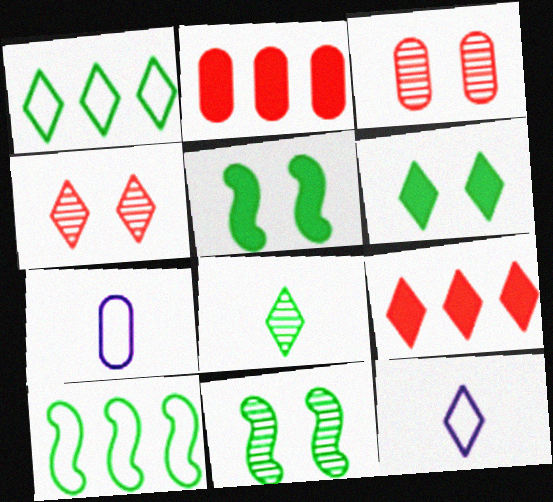[[1, 6, 8], 
[2, 11, 12], 
[7, 9, 11]]